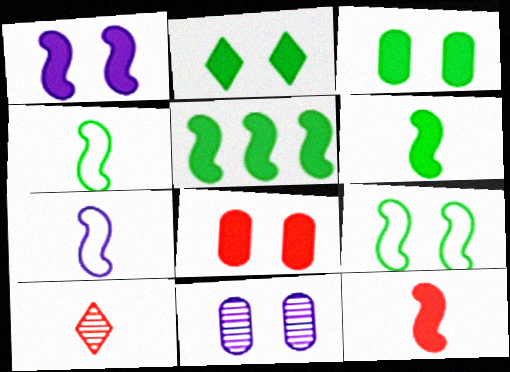[[1, 2, 8], 
[1, 5, 12]]